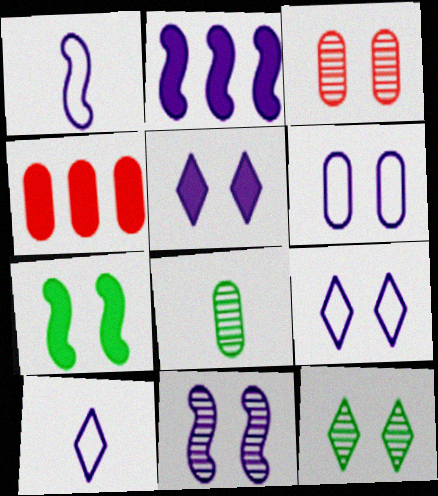[[1, 2, 11], 
[1, 4, 12], 
[3, 7, 9], 
[3, 11, 12], 
[4, 6, 8], 
[5, 6, 11]]